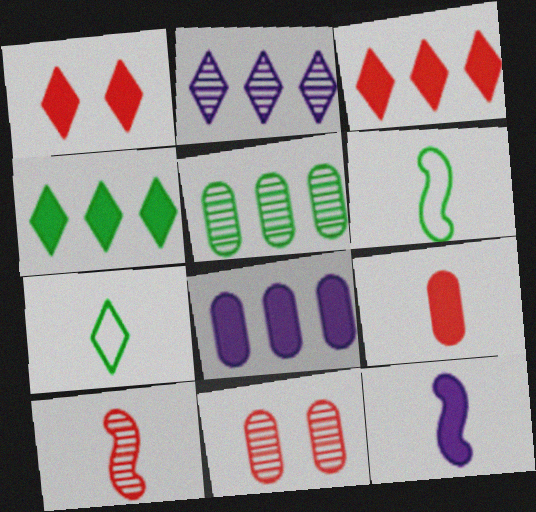[[1, 2, 7], 
[6, 10, 12]]